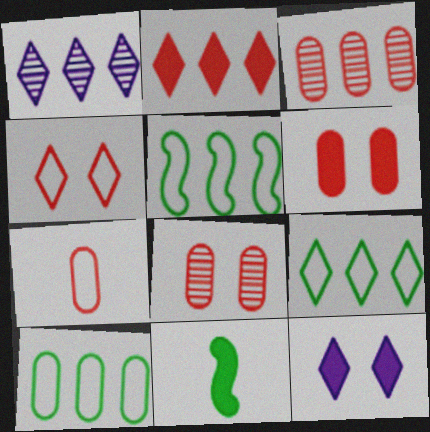[[1, 2, 9], 
[3, 6, 7], 
[5, 9, 10]]